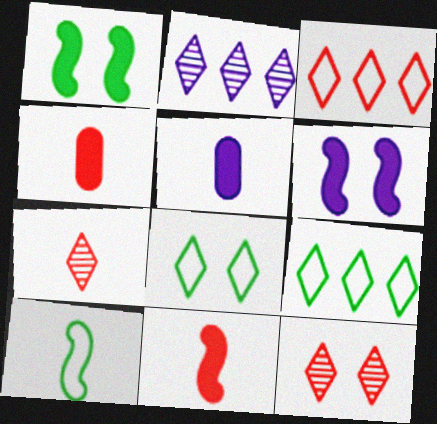[[5, 7, 10]]